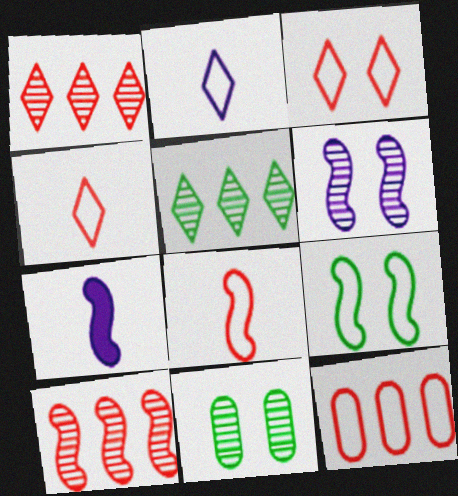[[2, 9, 12], 
[3, 8, 12], 
[7, 9, 10]]